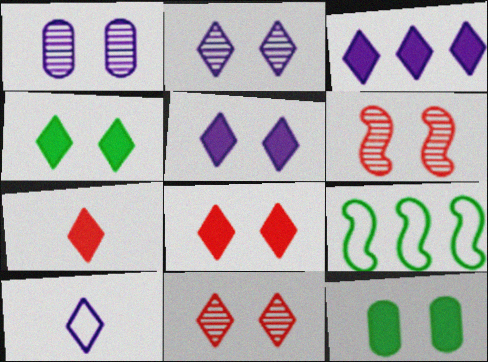[[1, 7, 9], 
[2, 3, 10], 
[3, 4, 7], 
[4, 5, 8]]